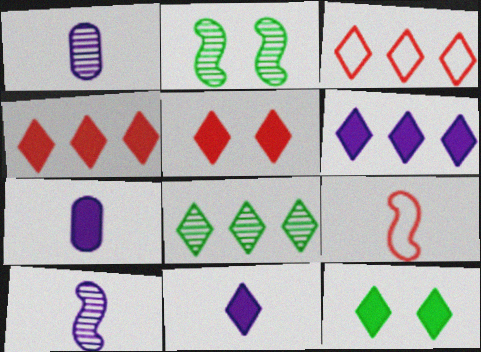[[2, 3, 7], 
[3, 6, 8], 
[4, 11, 12]]